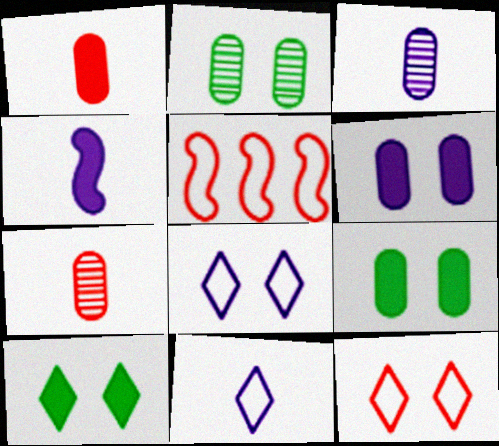[[3, 4, 11], 
[3, 5, 10]]